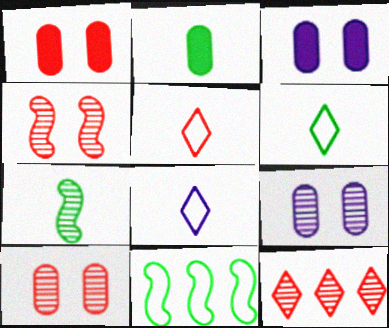[[2, 6, 7], 
[5, 6, 8], 
[7, 9, 12]]